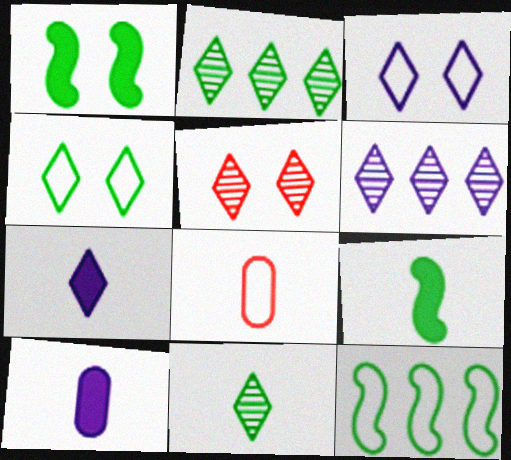[[1, 6, 8], 
[3, 6, 7], 
[3, 8, 12], 
[5, 6, 11], 
[5, 10, 12]]